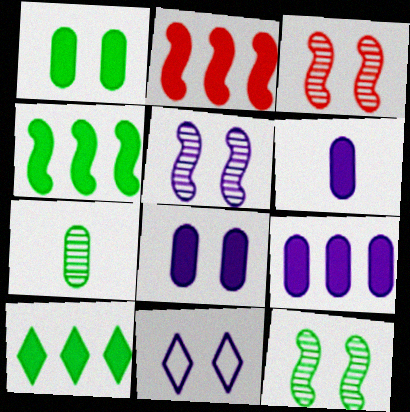[[1, 3, 11], 
[2, 7, 11], 
[2, 9, 10], 
[3, 5, 12], 
[5, 8, 11], 
[6, 8, 9]]